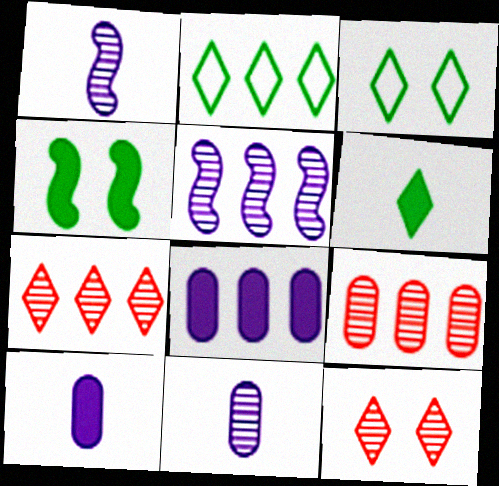[]